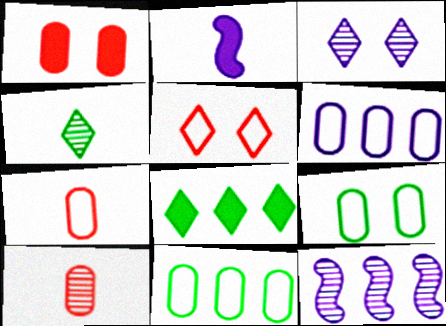[[1, 2, 8], 
[2, 3, 6], 
[2, 4, 7], 
[6, 7, 9]]